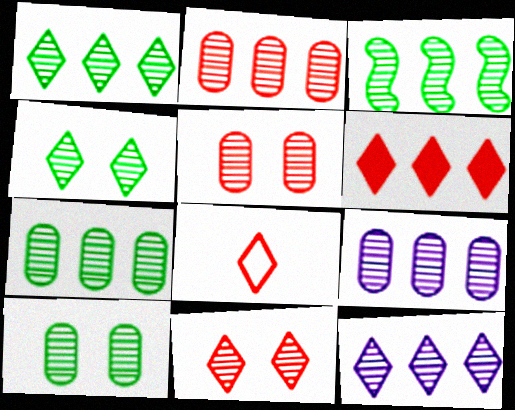[[1, 3, 7], 
[2, 3, 12], 
[2, 7, 9], 
[6, 8, 11]]